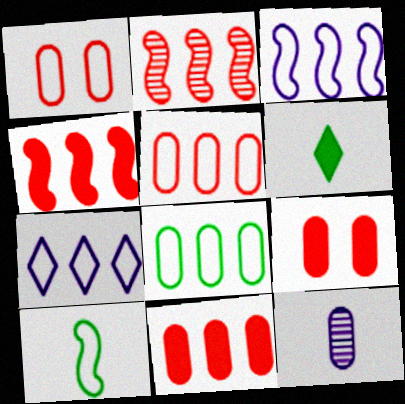[[1, 7, 10], 
[8, 9, 12]]